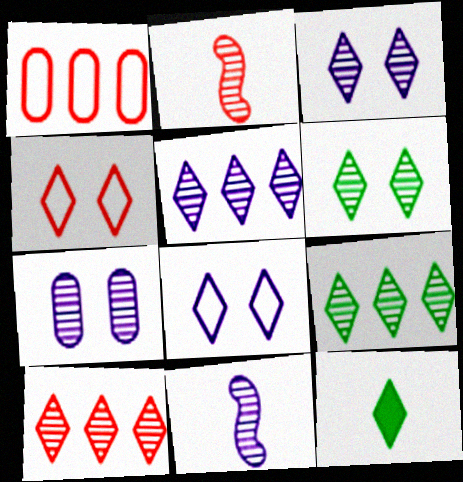[[2, 7, 9], 
[4, 5, 12], 
[5, 7, 11], 
[5, 9, 10], 
[8, 10, 12]]